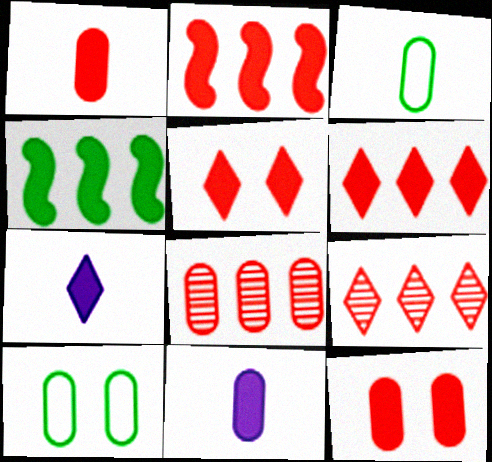[[1, 2, 5], 
[4, 5, 11], 
[4, 7, 12], 
[8, 10, 11]]